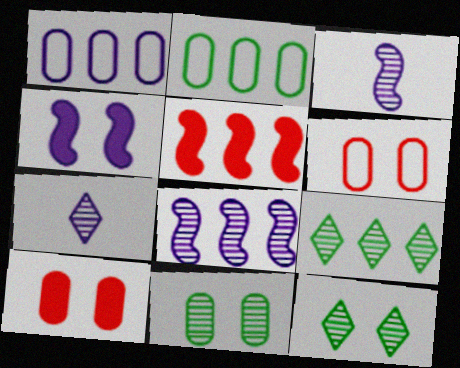[[1, 4, 7], 
[1, 5, 9], 
[4, 6, 12]]